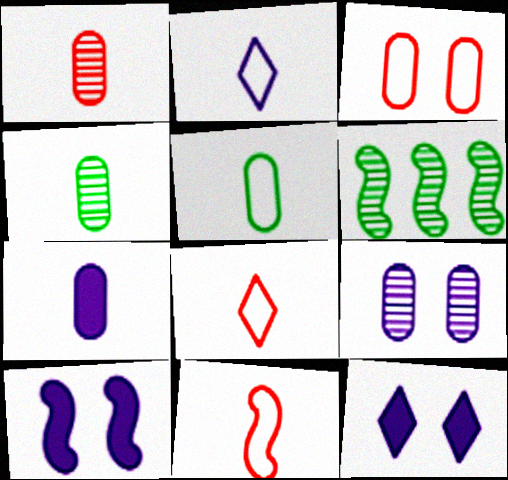[[1, 5, 7], 
[2, 5, 11], 
[6, 10, 11]]